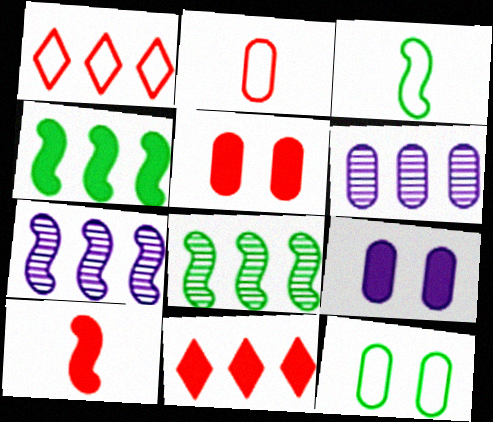[[1, 4, 6], 
[5, 10, 11]]